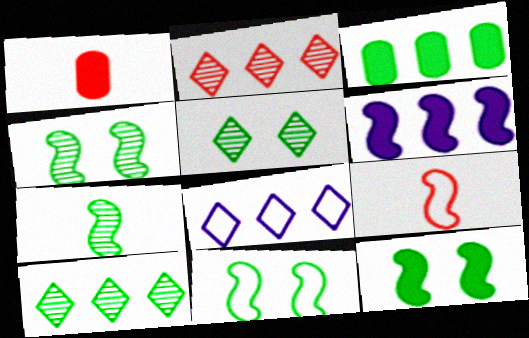[[1, 4, 8], 
[4, 6, 9], 
[4, 11, 12]]